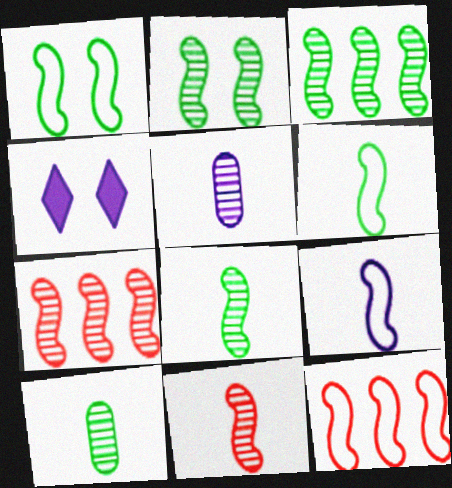[[1, 9, 12], 
[2, 3, 8], 
[4, 10, 12]]